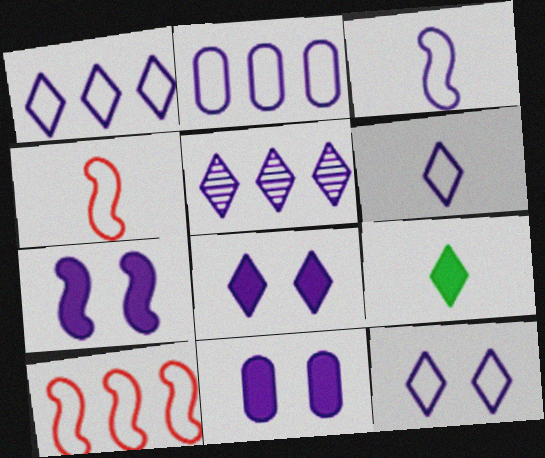[[1, 6, 12], 
[2, 3, 12], 
[3, 5, 11], 
[5, 6, 8], 
[7, 8, 11]]